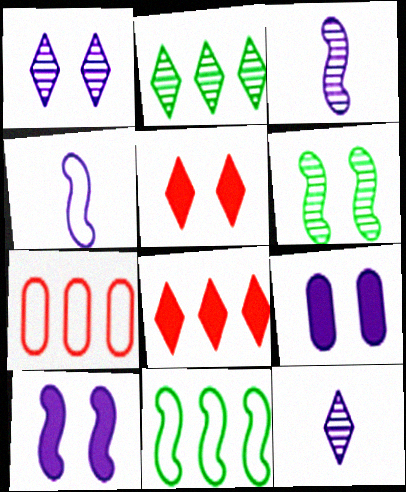[]